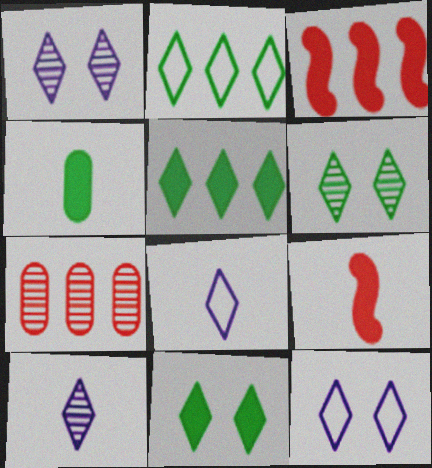[]